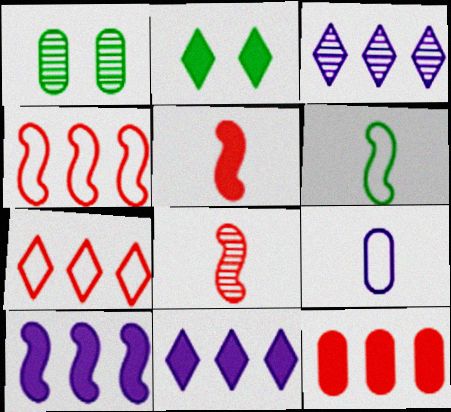[[1, 3, 8], 
[1, 9, 12]]